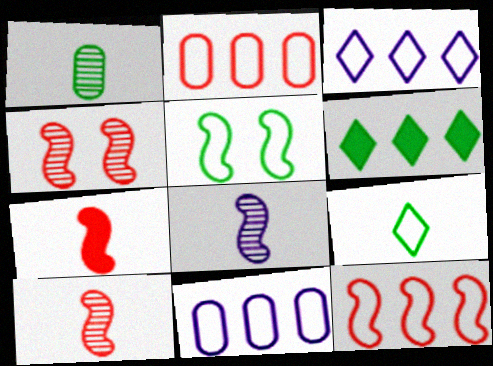[[1, 5, 6], 
[4, 7, 12]]